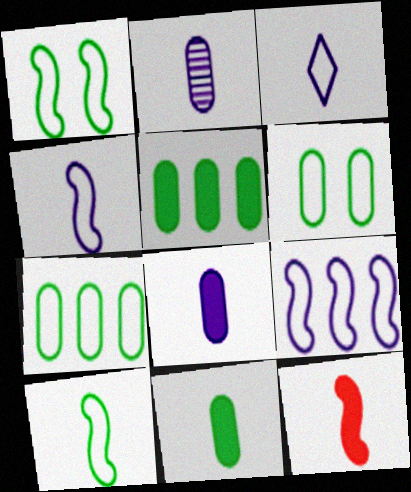[]